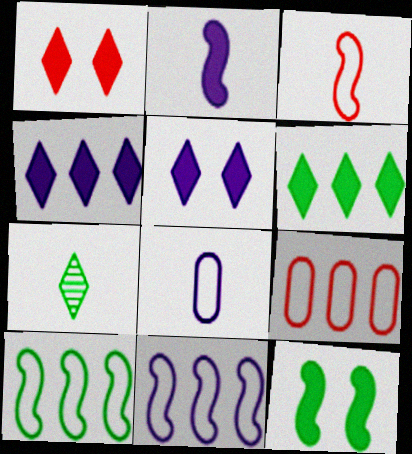[]